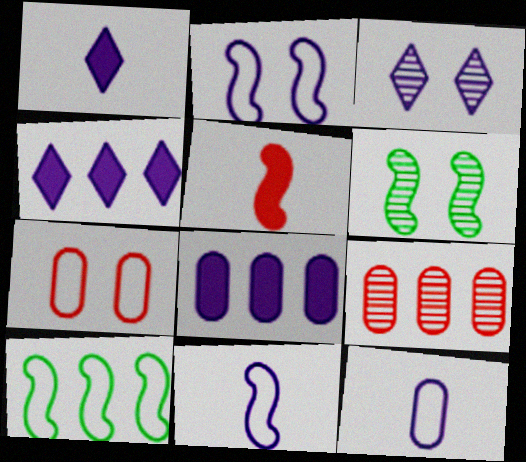[[3, 8, 11], 
[4, 9, 10]]